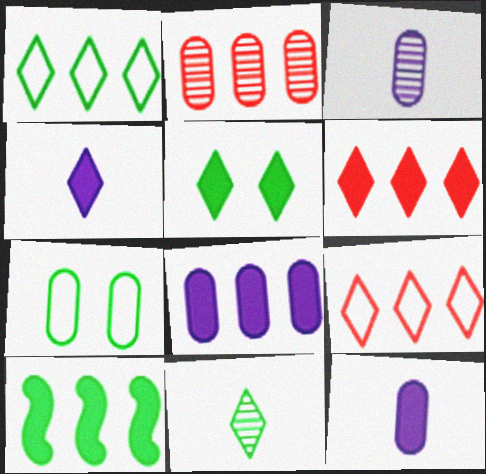[[1, 5, 11], 
[2, 7, 12], 
[4, 5, 6], 
[6, 8, 10], 
[7, 10, 11]]